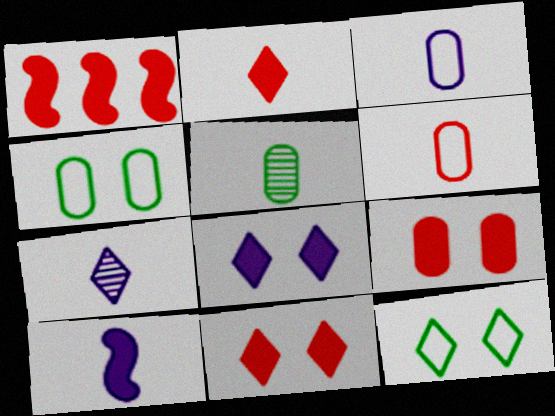[[1, 2, 9], 
[1, 4, 7], 
[3, 7, 10]]